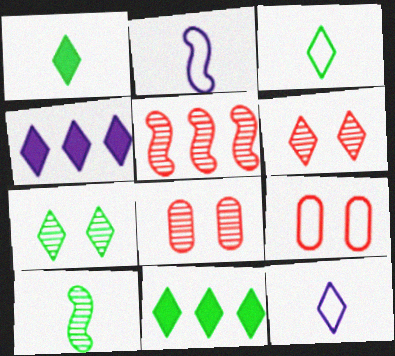[[2, 8, 11], 
[3, 4, 6], 
[3, 7, 11], 
[4, 9, 10], 
[6, 11, 12]]